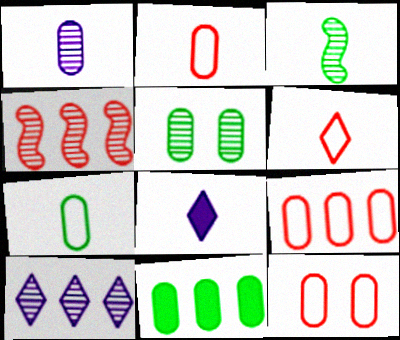[[1, 11, 12], 
[2, 3, 8], 
[2, 9, 12], 
[5, 7, 11]]